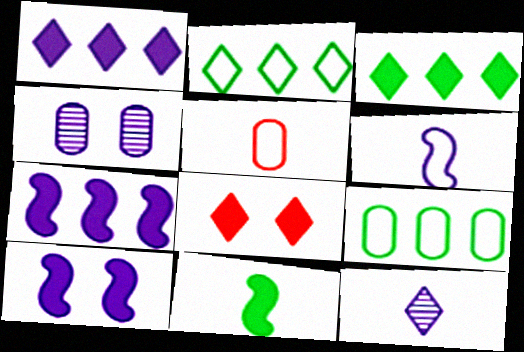[[1, 4, 6], 
[2, 8, 12], 
[5, 11, 12]]